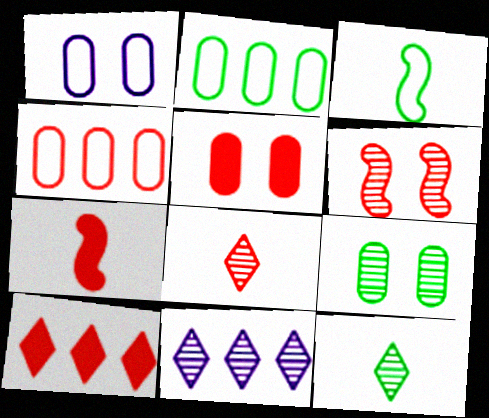[[1, 5, 9], 
[3, 5, 11], 
[5, 7, 10]]